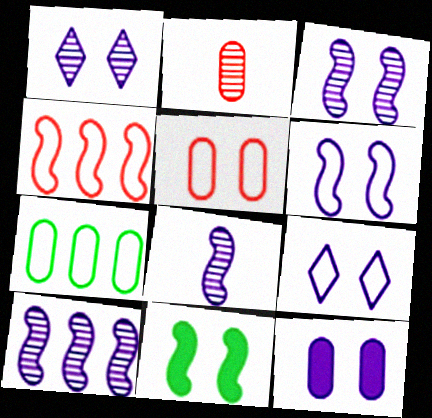[[1, 5, 11], 
[1, 6, 12], 
[2, 7, 12], 
[3, 8, 10], 
[3, 9, 12], 
[4, 8, 11]]